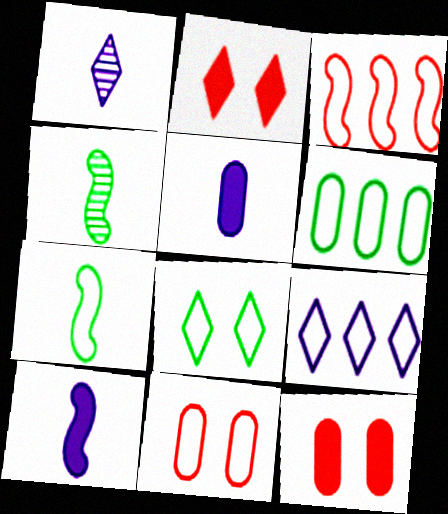[[3, 6, 9], 
[4, 9, 12], 
[6, 7, 8], 
[7, 9, 11]]